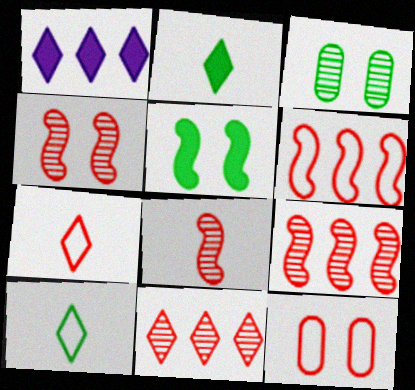[[4, 8, 9], 
[6, 7, 12]]